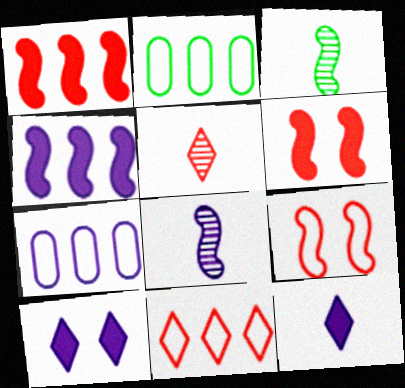[[3, 4, 9], 
[7, 8, 10]]